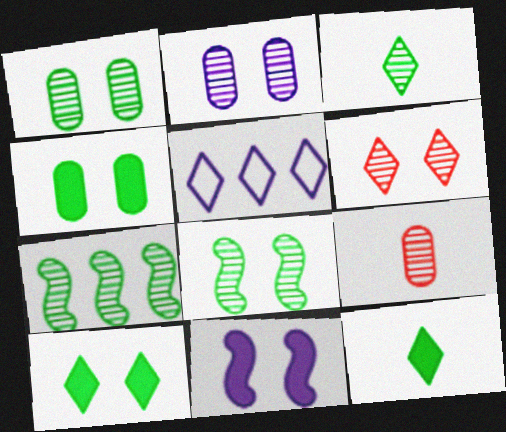[[1, 3, 7], 
[2, 6, 8], 
[5, 6, 12]]